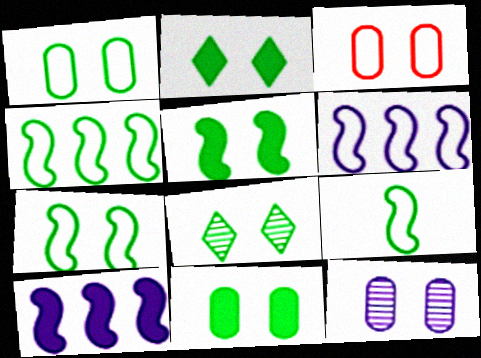[[1, 5, 8], 
[2, 5, 11], 
[3, 11, 12], 
[4, 7, 9], 
[7, 8, 11]]